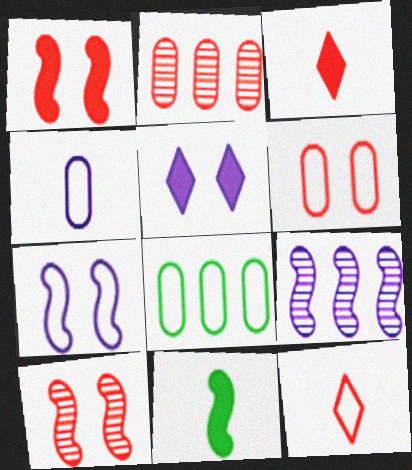[[1, 2, 12], 
[4, 5, 9], 
[4, 6, 8], 
[7, 8, 12]]